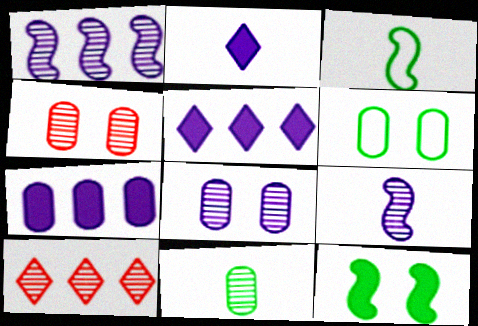[[3, 4, 5]]